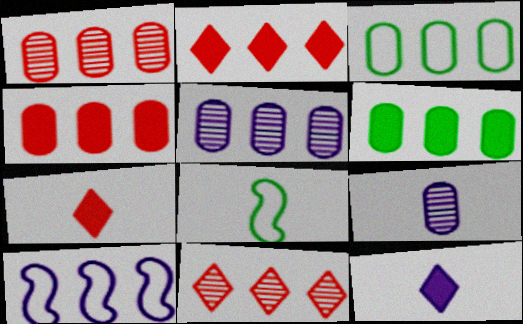[[3, 4, 5], 
[6, 10, 11], 
[7, 8, 9]]